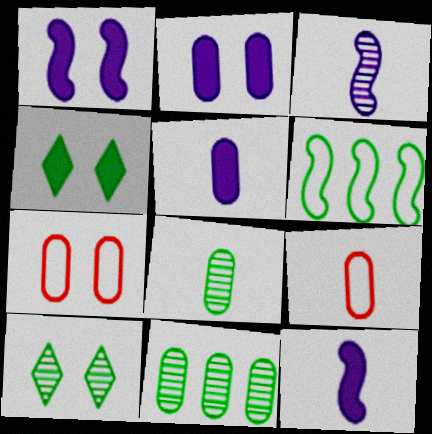[[1, 7, 10], 
[2, 9, 11], 
[4, 6, 8], 
[5, 7, 11], 
[5, 8, 9]]